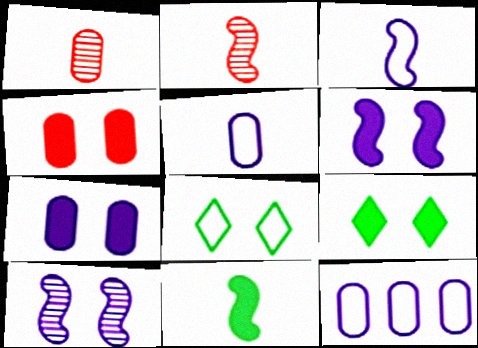[[2, 3, 11], 
[2, 9, 12], 
[4, 6, 9], 
[4, 8, 10]]